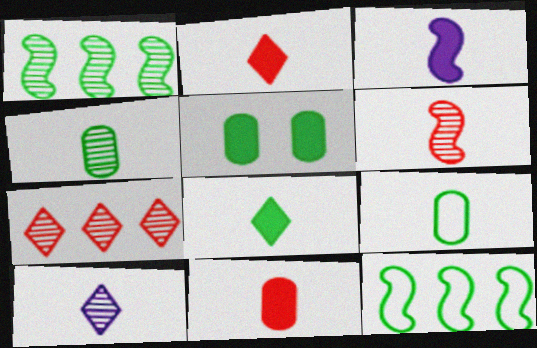[[3, 8, 11], 
[4, 6, 10]]